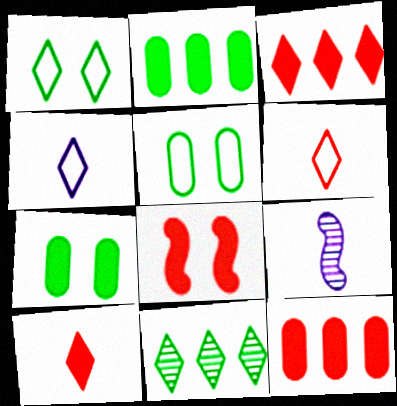[[1, 9, 12], 
[3, 5, 9], 
[8, 10, 12]]